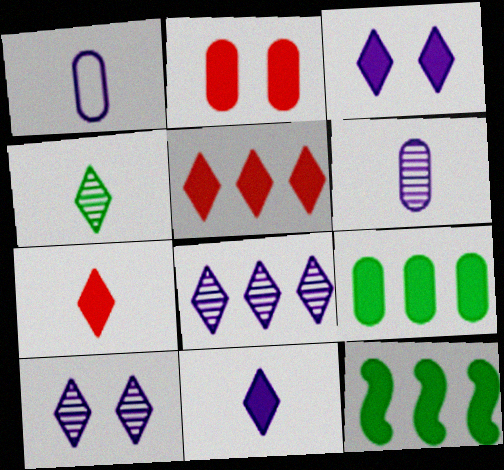[[2, 11, 12]]